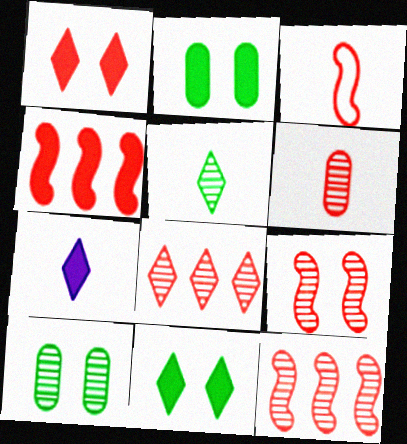[[2, 4, 7], 
[3, 4, 9], 
[6, 8, 9]]